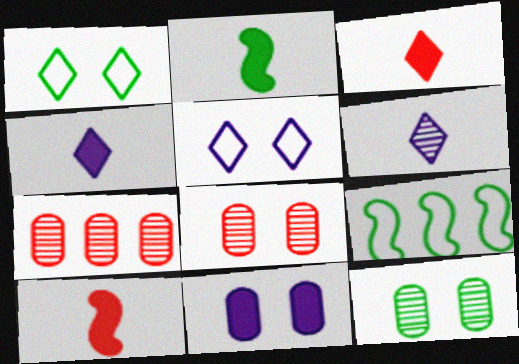[[2, 5, 7], 
[4, 8, 9]]